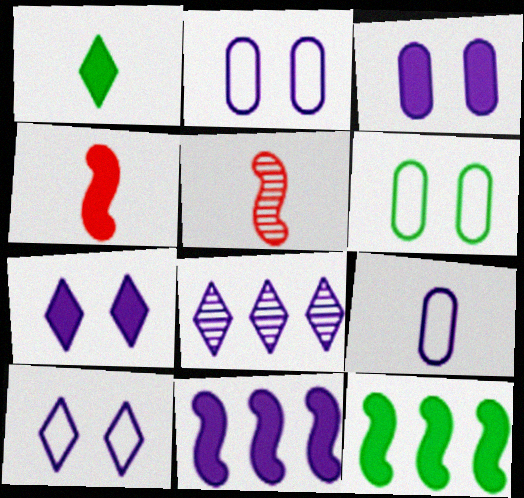[[1, 5, 9], 
[4, 6, 8]]